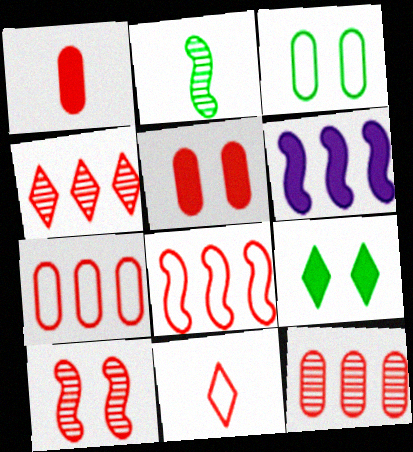[[1, 6, 9]]